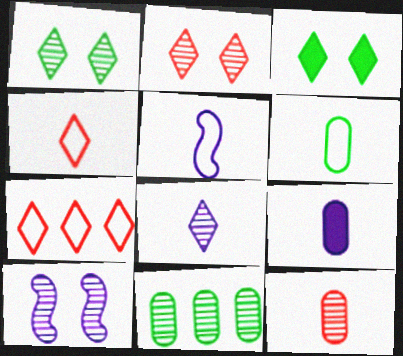[[3, 7, 8], 
[4, 5, 6], 
[5, 8, 9], 
[6, 9, 12]]